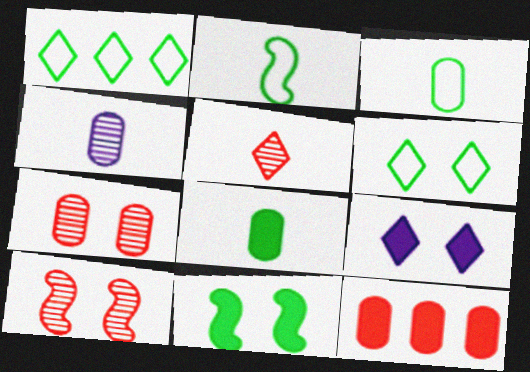[[1, 5, 9]]